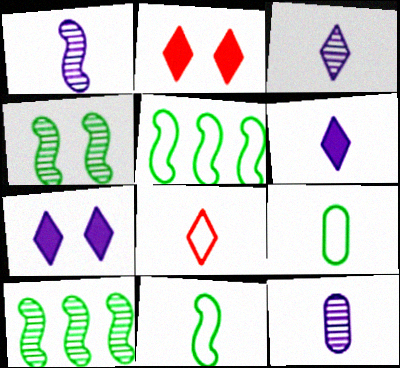[[1, 3, 12], 
[2, 5, 12]]